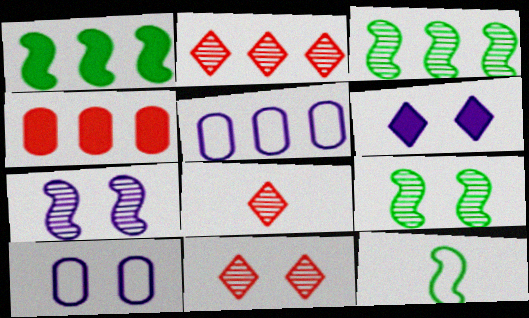[[1, 2, 5], 
[1, 8, 10], 
[1, 9, 12], 
[2, 8, 11], 
[6, 7, 10]]